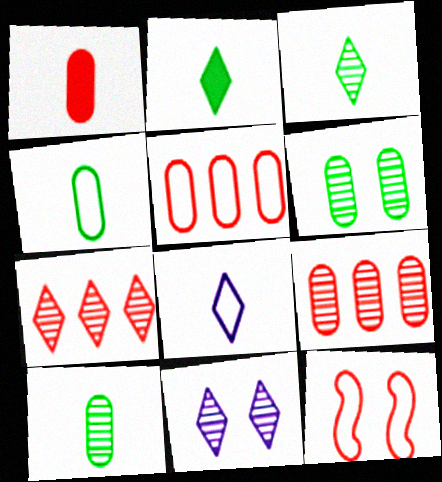[[1, 7, 12], 
[3, 7, 11]]